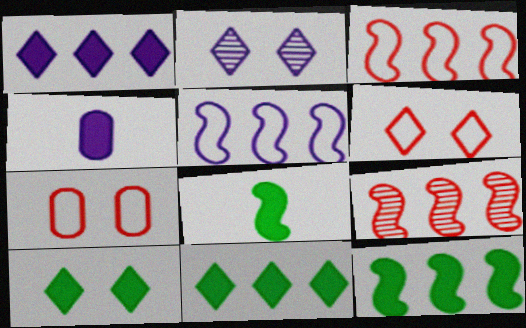[[2, 4, 5], 
[2, 6, 10], 
[5, 9, 12]]